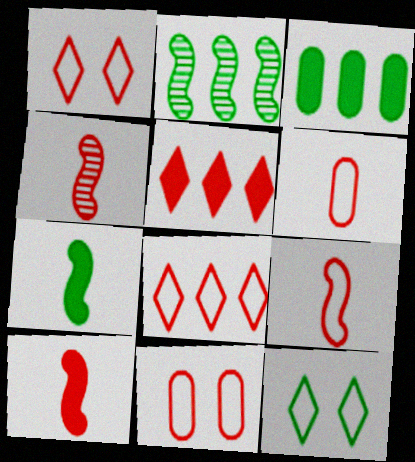[[4, 5, 11], 
[4, 9, 10], 
[8, 9, 11]]